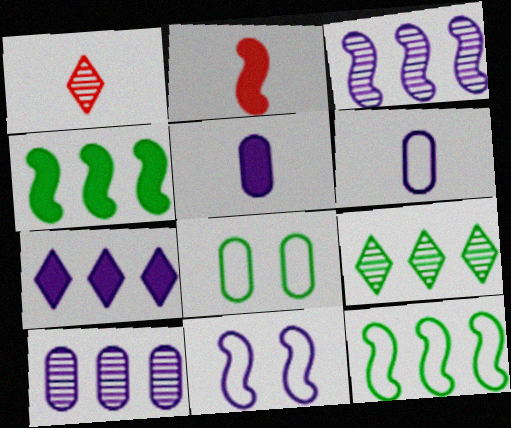[]